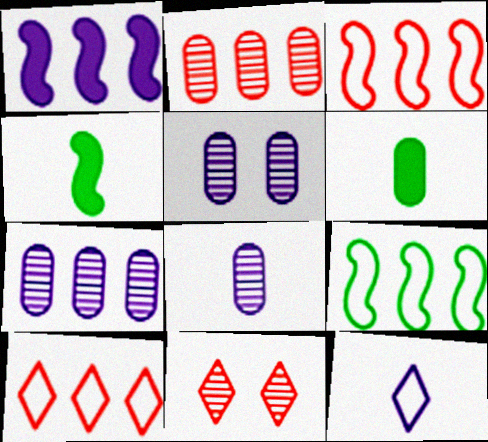[[1, 5, 12], 
[4, 5, 10], 
[5, 7, 8]]